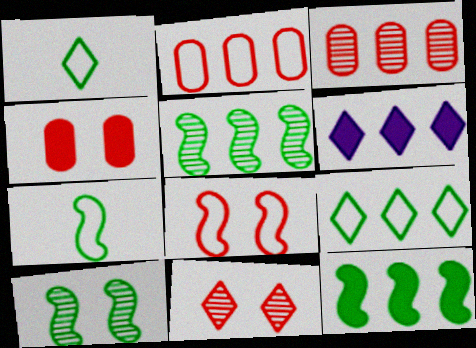[[1, 6, 11], 
[2, 5, 6], 
[4, 8, 11], 
[7, 10, 12]]